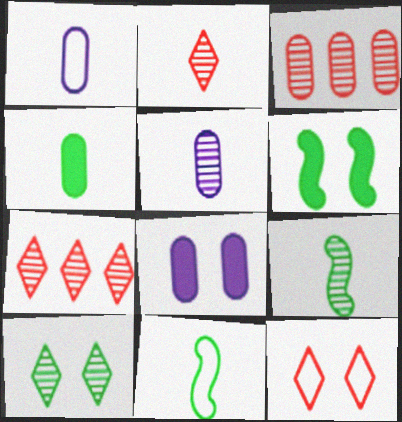[[1, 6, 7], 
[2, 5, 9], 
[7, 8, 11]]